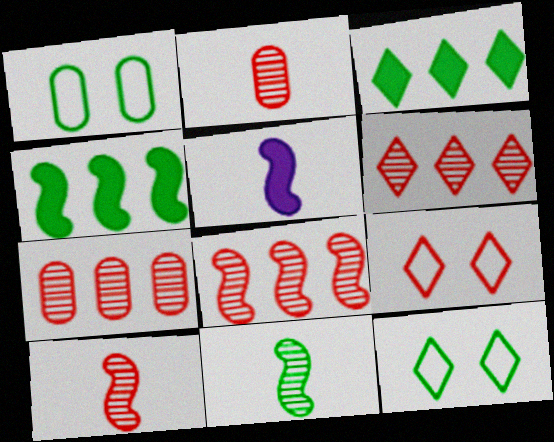[[1, 3, 11], 
[1, 5, 6], 
[5, 7, 12], 
[6, 7, 8]]